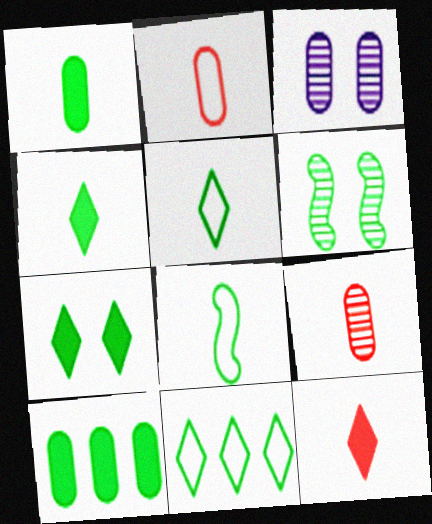[[1, 6, 11], 
[2, 3, 10], 
[5, 6, 10]]